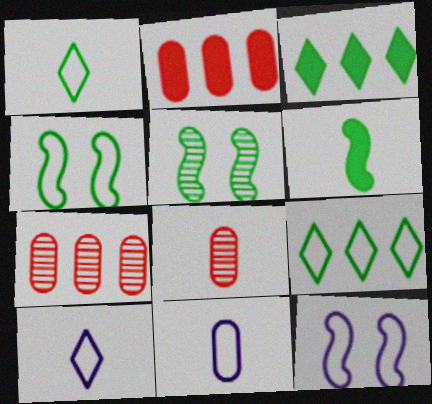[[2, 5, 10], 
[3, 8, 12], 
[6, 8, 10]]